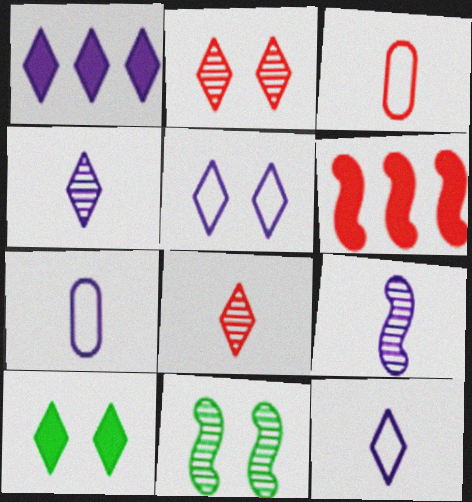[[1, 3, 11], 
[1, 4, 5], 
[2, 3, 6], 
[2, 5, 10]]